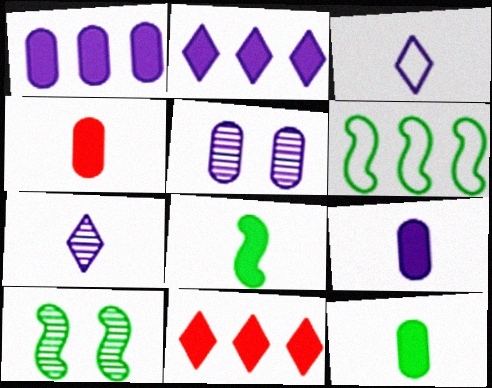[[4, 9, 12], 
[6, 8, 10]]